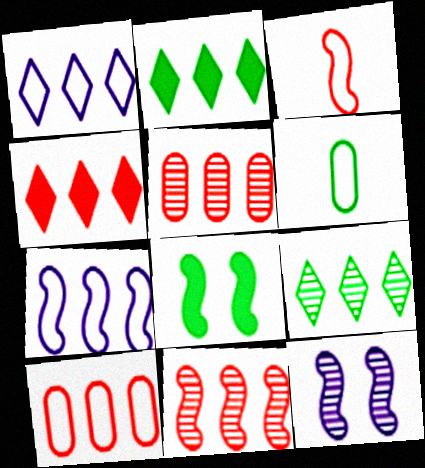[[1, 4, 9], 
[2, 5, 7], 
[4, 6, 12], 
[4, 10, 11], 
[6, 8, 9]]